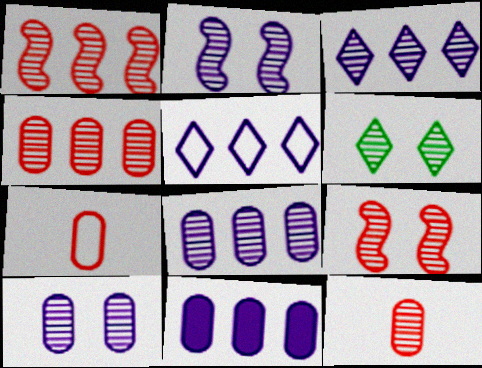[[6, 9, 10]]